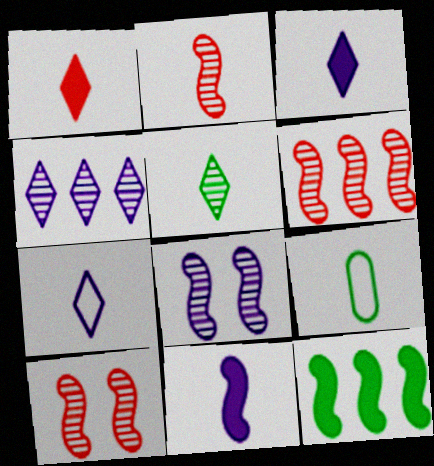[[1, 5, 7], 
[2, 3, 9], 
[2, 6, 10]]